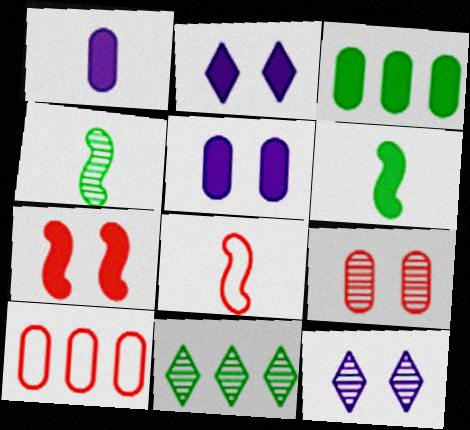[[2, 4, 10], 
[3, 8, 12], 
[5, 8, 11], 
[6, 10, 12]]